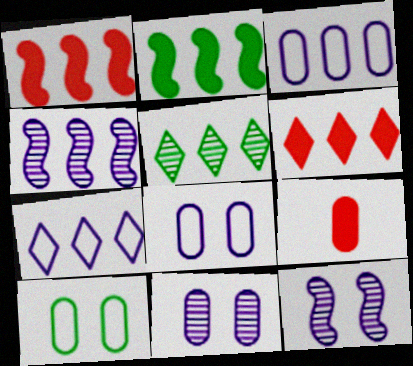[[1, 3, 5], 
[5, 6, 7]]